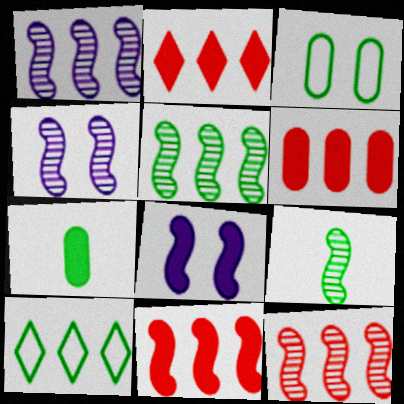[[1, 5, 12], 
[1, 6, 10], 
[2, 6, 11], 
[2, 7, 8], 
[4, 9, 12]]